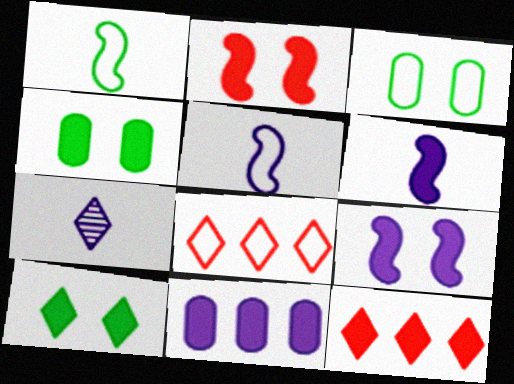[[3, 5, 8], 
[4, 6, 12], 
[7, 8, 10]]